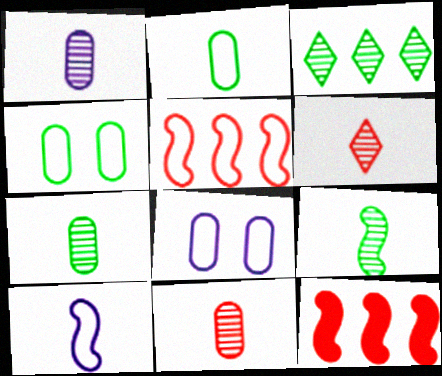[[1, 6, 9], 
[1, 7, 11]]